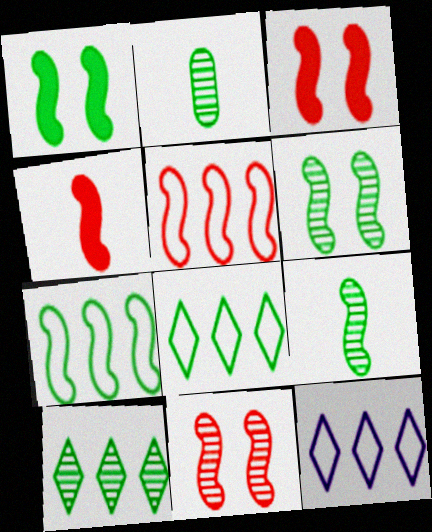[[1, 2, 8], 
[1, 7, 9], 
[2, 3, 12], 
[2, 6, 10], 
[4, 5, 11]]